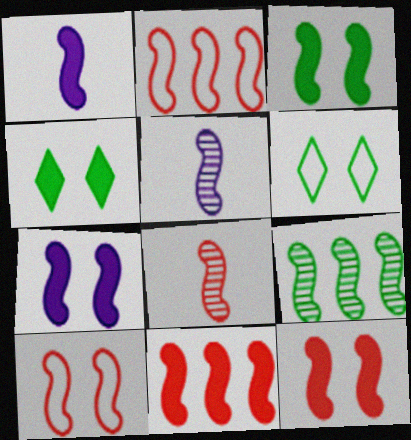[[1, 3, 11], 
[1, 9, 10], 
[2, 3, 5], 
[2, 8, 12], 
[3, 7, 12], 
[8, 10, 11]]